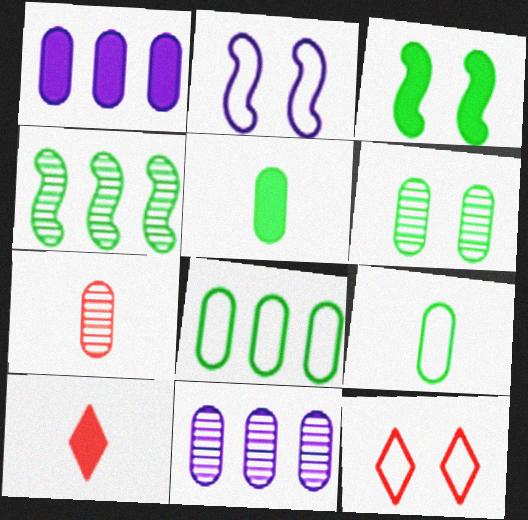[[1, 3, 10], 
[5, 6, 8], 
[6, 7, 11]]